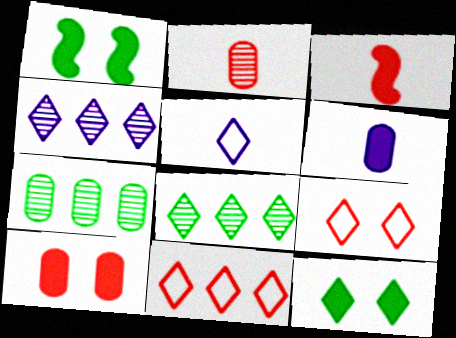[]